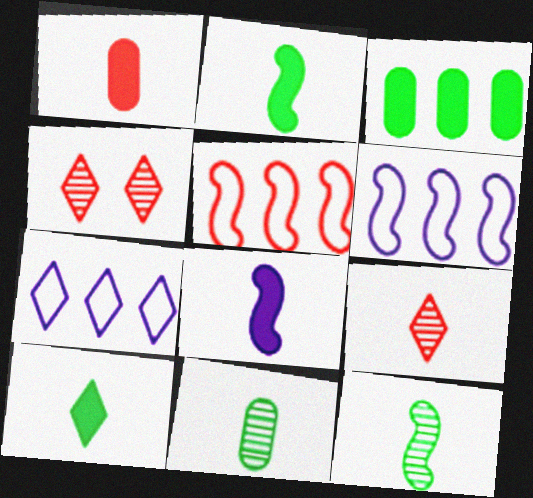[[1, 4, 5], 
[1, 8, 10], 
[4, 7, 10]]